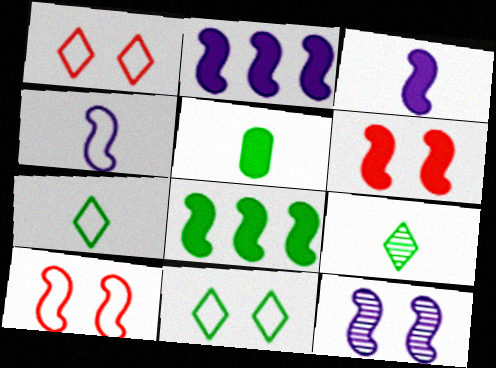[[2, 4, 12], 
[3, 6, 8]]